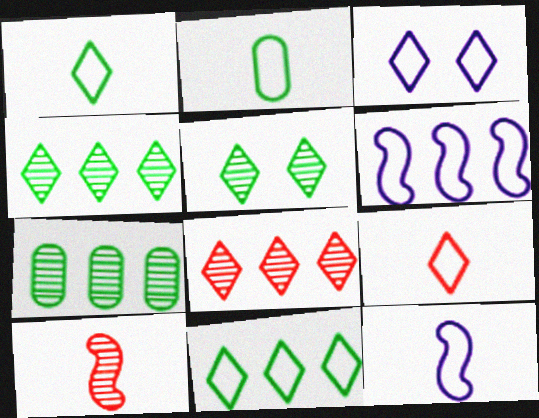[[2, 9, 12], 
[3, 9, 11]]